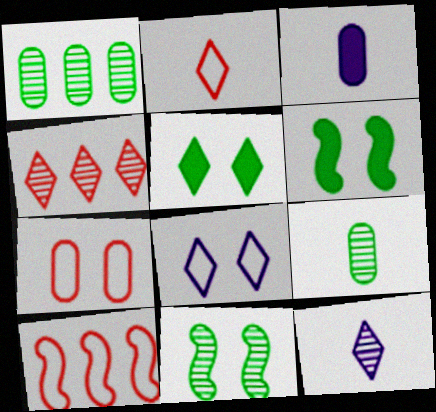[[1, 3, 7], 
[2, 7, 10]]